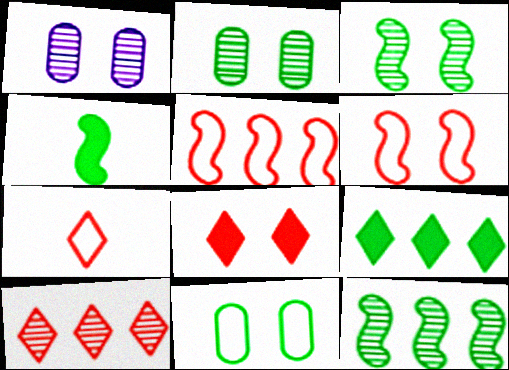[[7, 8, 10]]